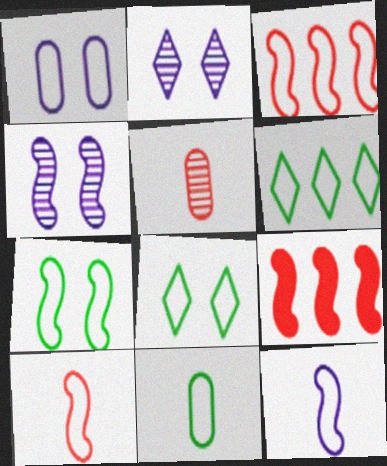[[1, 6, 10], 
[2, 9, 11], 
[3, 7, 12], 
[6, 7, 11]]